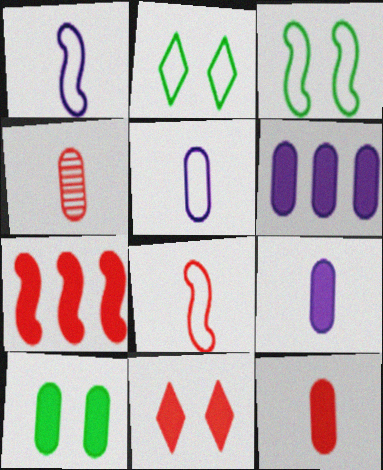[[6, 10, 12], 
[7, 11, 12]]